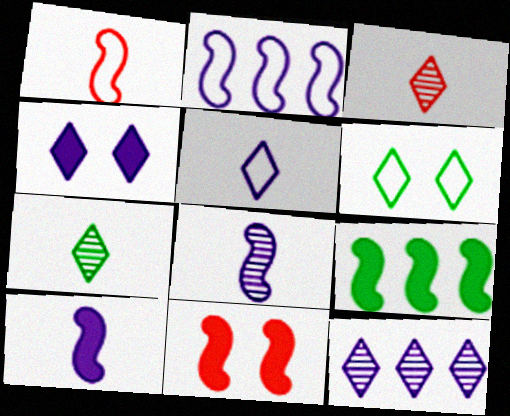[[4, 5, 12], 
[9, 10, 11]]